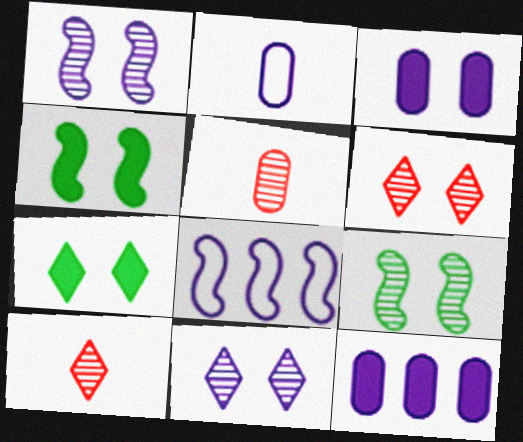[[5, 7, 8]]